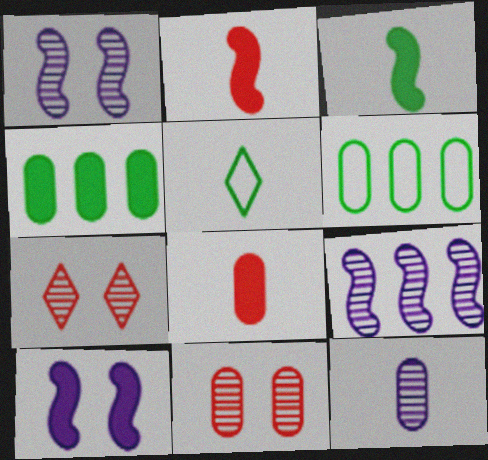[[2, 5, 12]]